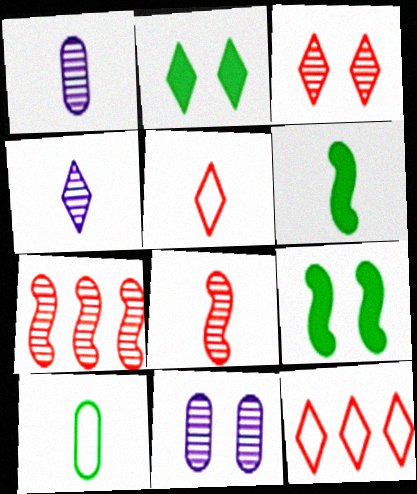[[1, 5, 6], 
[1, 9, 12], 
[2, 4, 12], 
[6, 11, 12]]